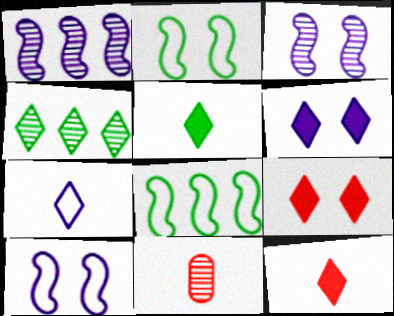[[3, 4, 11], 
[4, 7, 9], 
[6, 8, 11]]